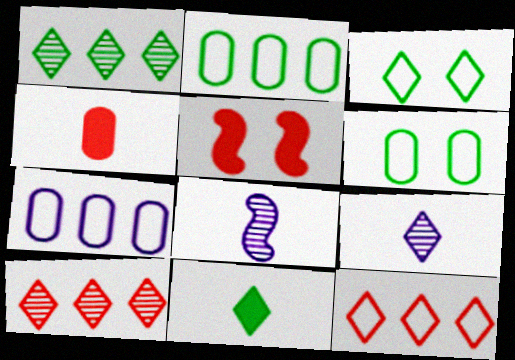[[1, 3, 11], 
[2, 5, 9]]